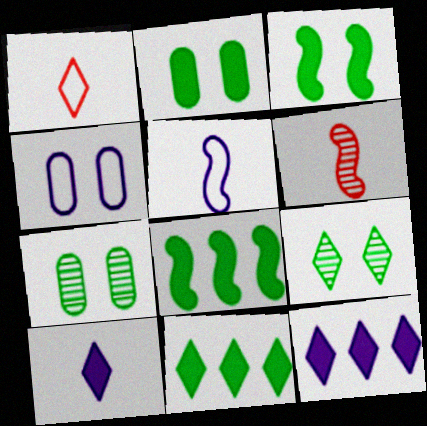[[1, 9, 12], 
[4, 6, 11]]